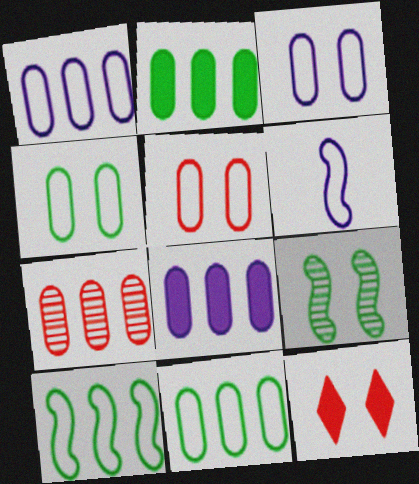[[1, 2, 7], 
[3, 4, 5], 
[3, 9, 12], 
[7, 8, 11]]